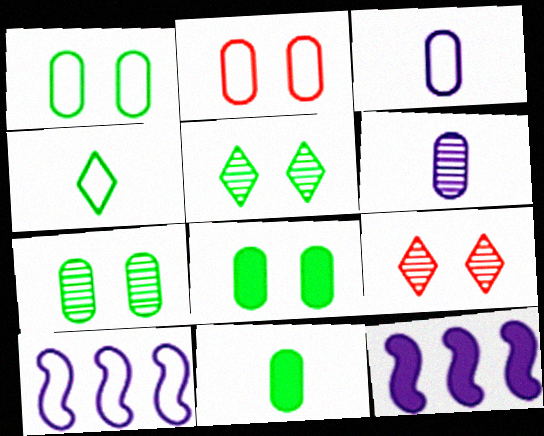[[1, 7, 8], 
[2, 4, 10], 
[9, 10, 11]]